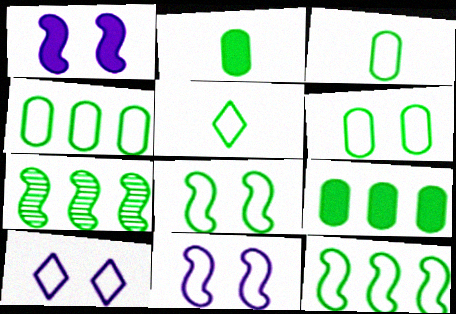[[3, 4, 6], 
[4, 5, 8], 
[5, 6, 12]]